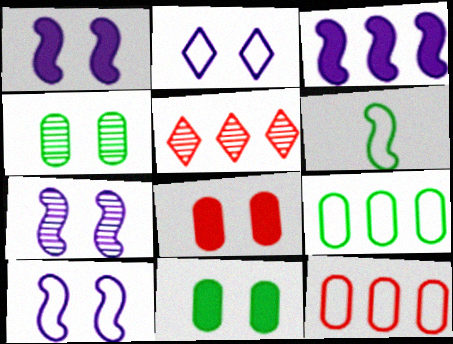[[1, 7, 10], 
[2, 6, 12], 
[3, 5, 9]]